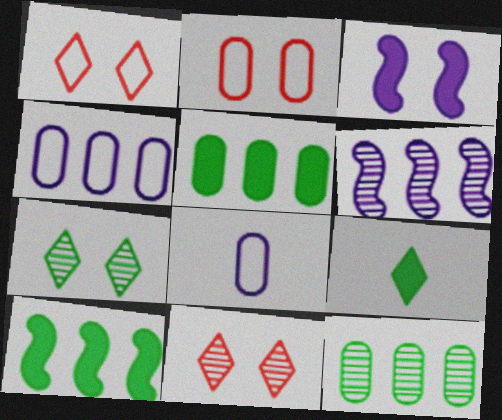[[2, 3, 7], 
[2, 6, 9], 
[8, 10, 11]]